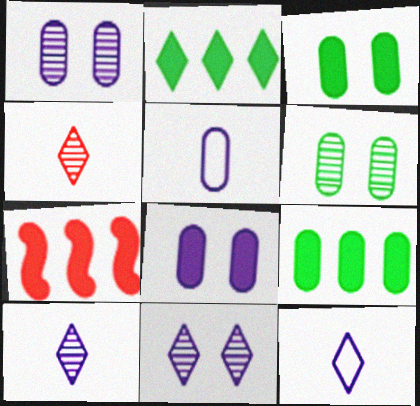[[6, 7, 12]]